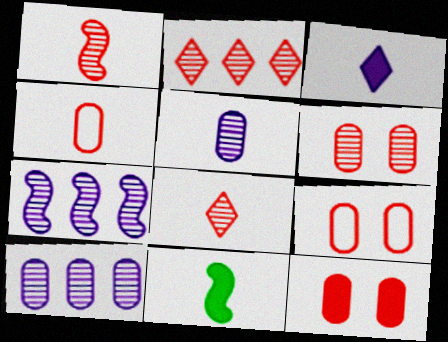[[1, 2, 6], 
[6, 9, 12]]